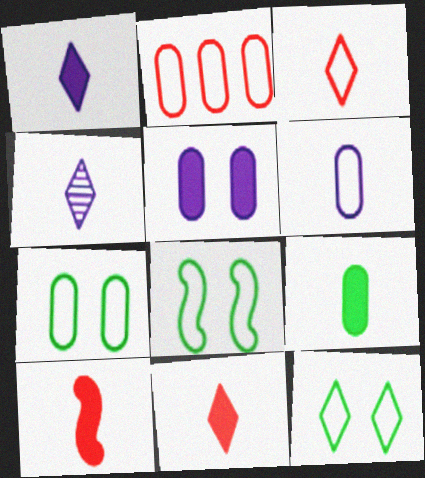[[1, 9, 10], 
[2, 6, 7], 
[7, 8, 12]]